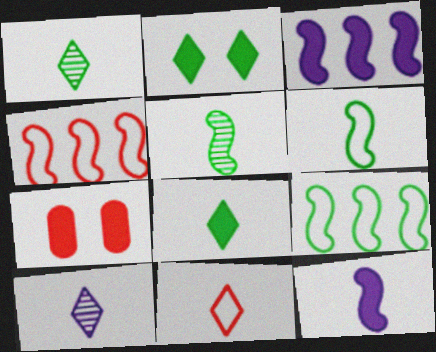[[3, 7, 8], 
[7, 9, 10], 
[8, 10, 11]]